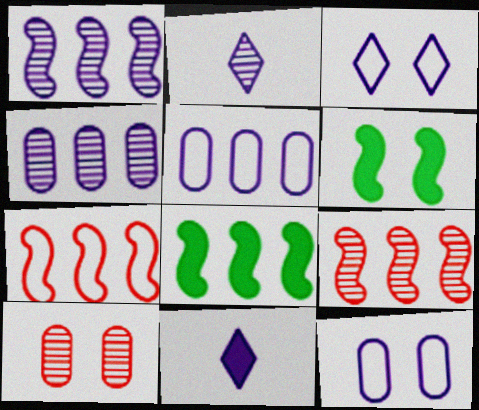[[1, 7, 8], 
[1, 11, 12], 
[3, 6, 10]]